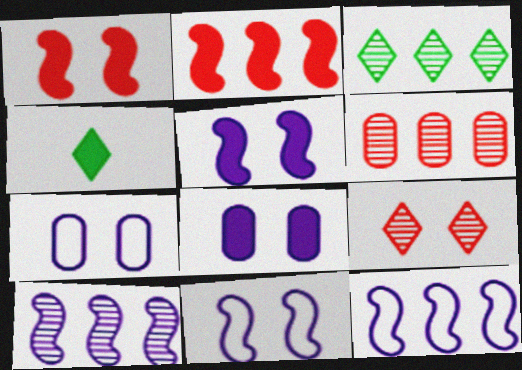[[2, 4, 8], 
[3, 6, 10], 
[4, 6, 11]]